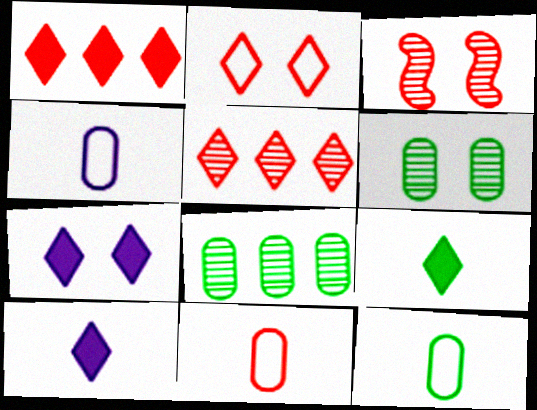[[1, 3, 11], 
[1, 7, 9], 
[4, 11, 12]]